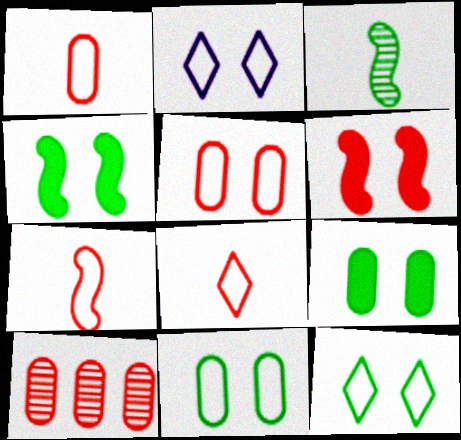[[1, 7, 8], 
[6, 8, 10]]